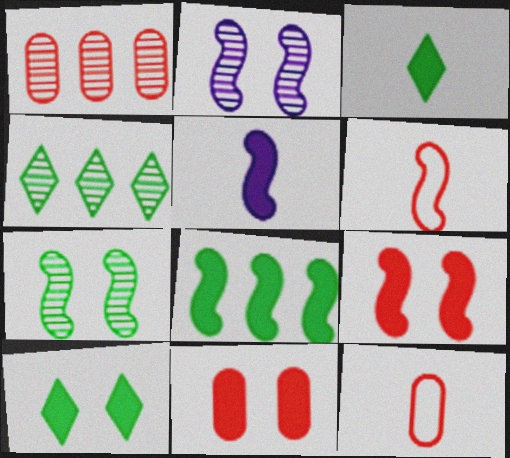[[1, 11, 12], 
[2, 6, 8], 
[5, 8, 9]]